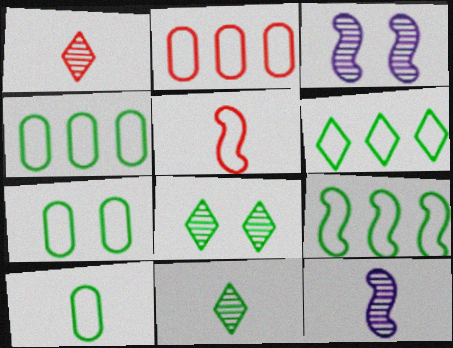[[4, 6, 9], 
[4, 7, 10]]